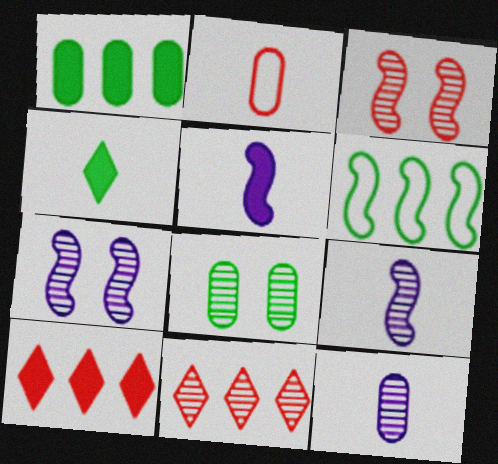[[2, 3, 10], 
[2, 4, 9], 
[3, 5, 6], 
[4, 6, 8], 
[8, 9, 11]]